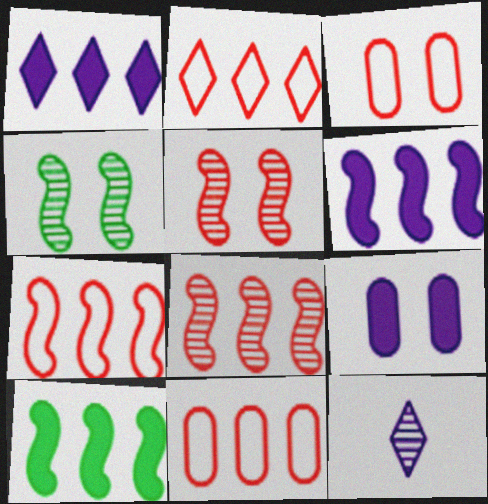[[2, 7, 11], 
[3, 10, 12]]